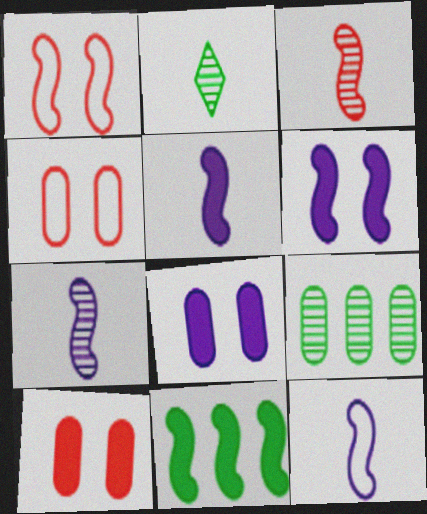[[1, 7, 11], 
[5, 7, 12]]